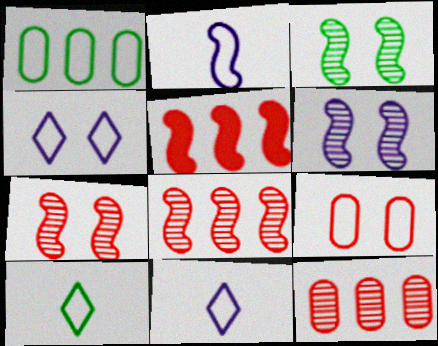[[2, 3, 5], 
[3, 6, 7]]